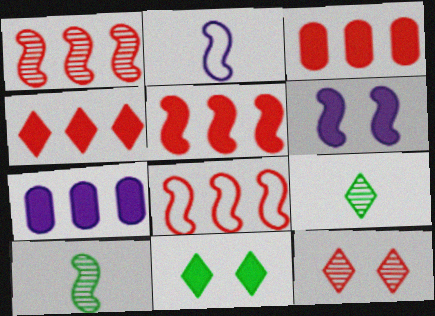[[1, 5, 8], 
[3, 4, 5], 
[6, 8, 10]]